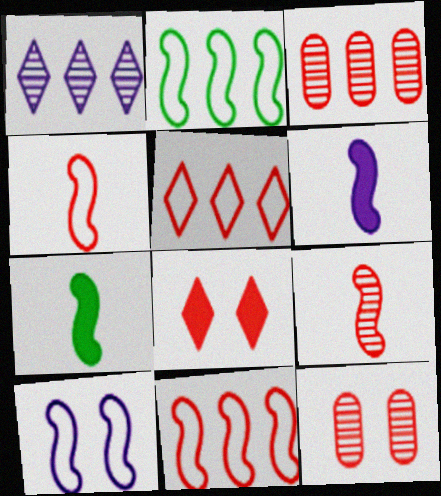[[2, 4, 10], 
[3, 4, 8]]